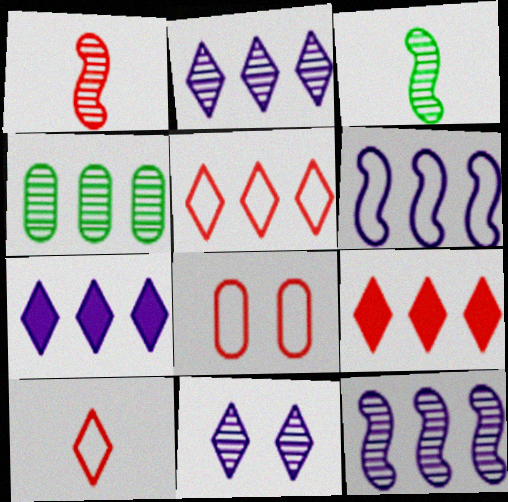[[1, 4, 11], 
[1, 8, 9], 
[3, 7, 8], 
[4, 6, 9]]